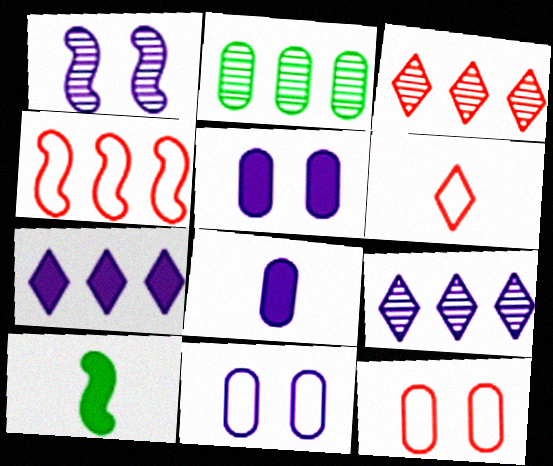[[1, 4, 10], 
[2, 4, 7], 
[2, 8, 12], 
[3, 10, 11], 
[4, 6, 12], 
[9, 10, 12]]